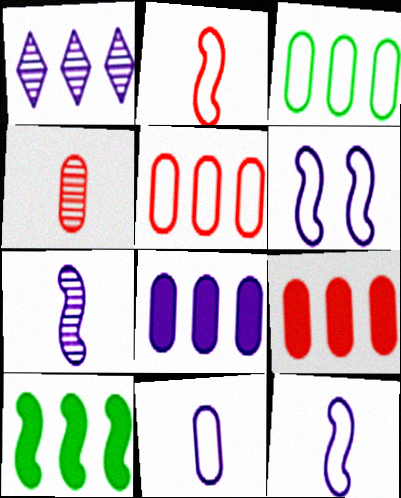[[1, 5, 10]]